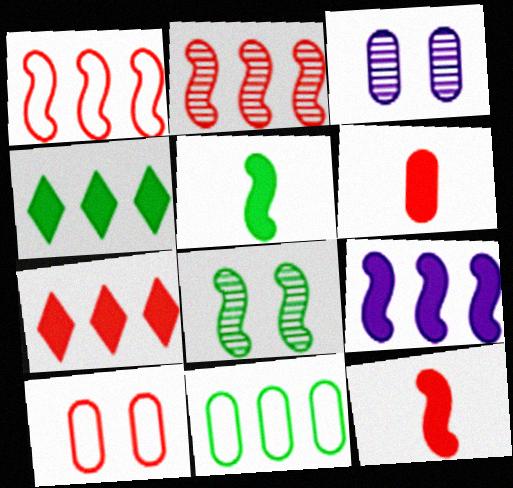[[3, 6, 11]]